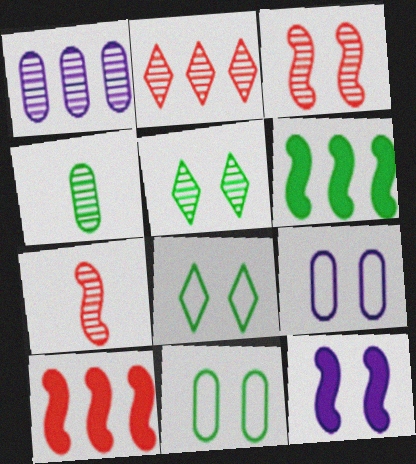[[1, 5, 7], 
[4, 6, 8]]